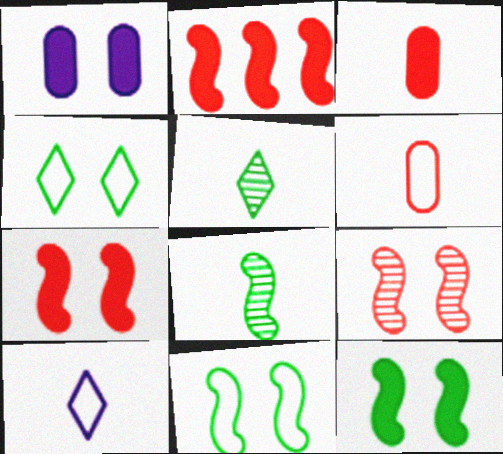[[1, 4, 9], 
[3, 8, 10]]